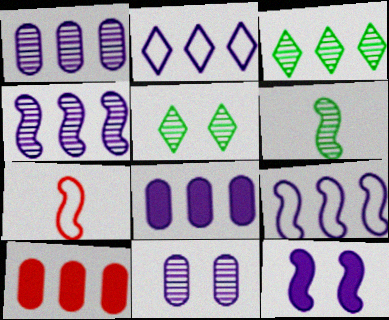[[2, 4, 8], 
[3, 9, 10], 
[5, 7, 8]]